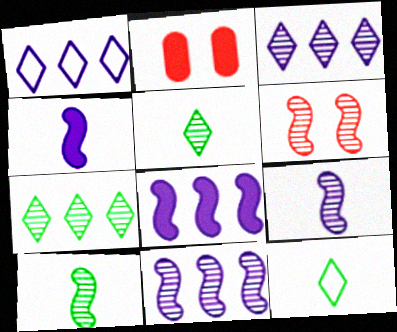[[1, 2, 10], 
[2, 11, 12], 
[6, 10, 11]]